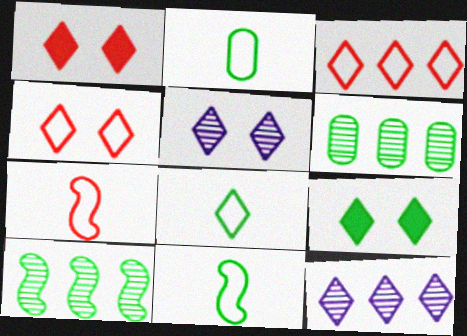[[1, 8, 12], 
[2, 8, 11], 
[2, 9, 10], 
[4, 5, 9], 
[6, 9, 11]]